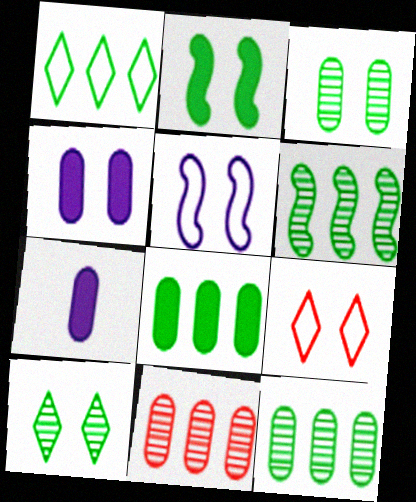[[1, 6, 8], 
[6, 7, 9]]